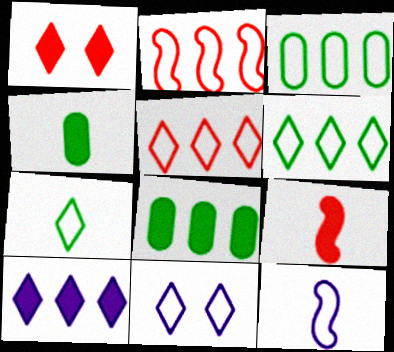[[5, 7, 11]]